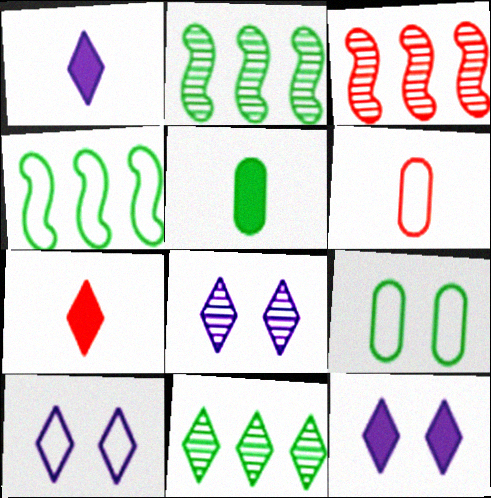[[1, 3, 9], 
[2, 6, 12], 
[3, 5, 10], 
[4, 6, 10], 
[7, 10, 11], 
[8, 10, 12]]